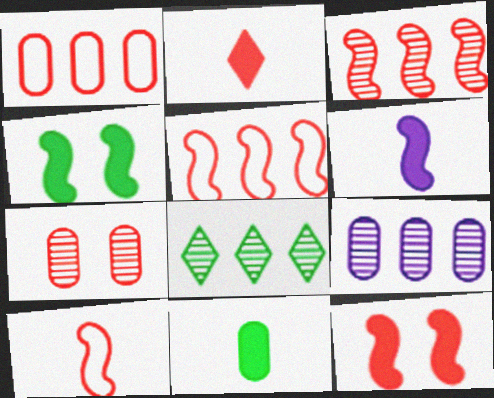[[2, 5, 7], 
[2, 6, 11], 
[3, 8, 9], 
[3, 10, 12]]